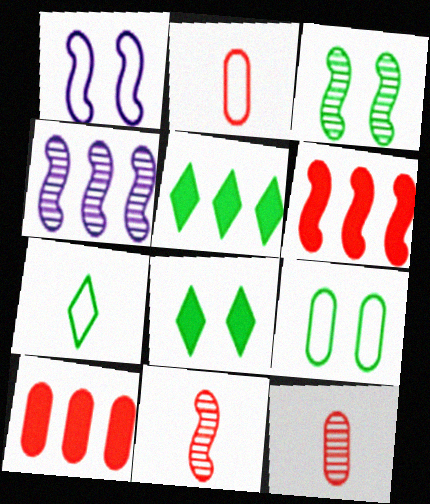[[1, 5, 12], 
[2, 4, 8], 
[3, 4, 11], 
[3, 8, 9]]